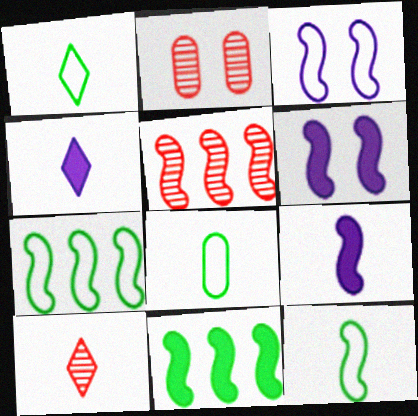[[1, 4, 10], 
[1, 8, 12], 
[2, 4, 7], 
[2, 5, 10], 
[5, 6, 12], 
[8, 9, 10]]